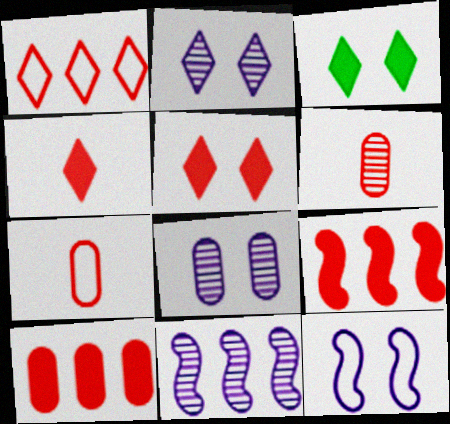[[3, 7, 11]]